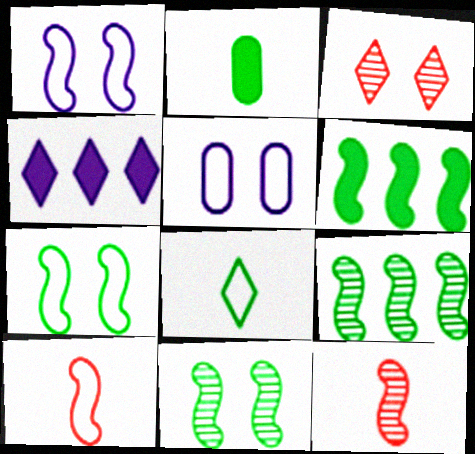[[1, 6, 12], 
[3, 4, 8]]